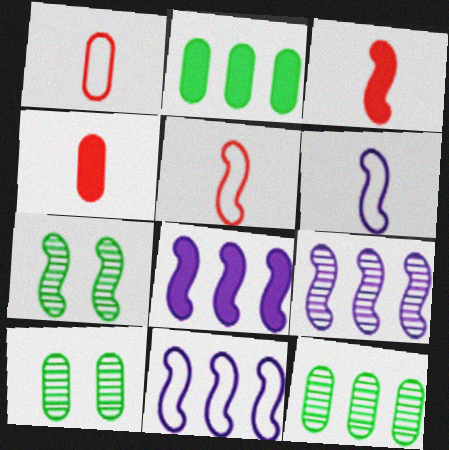[[3, 7, 11], 
[5, 7, 8], 
[8, 9, 11]]